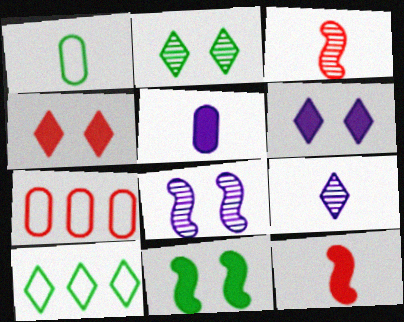[[1, 9, 12], 
[3, 4, 7], 
[4, 9, 10], 
[7, 9, 11]]